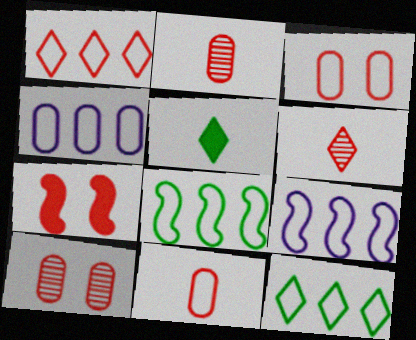[[1, 2, 7], 
[1, 4, 8], 
[5, 9, 10]]